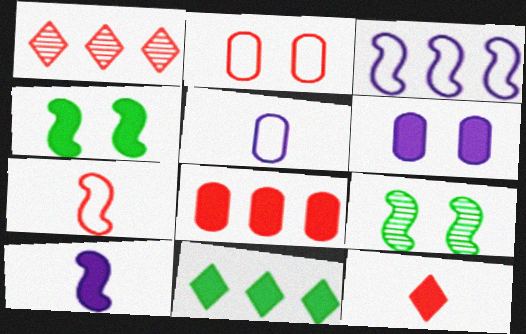[[1, 4, 5]]